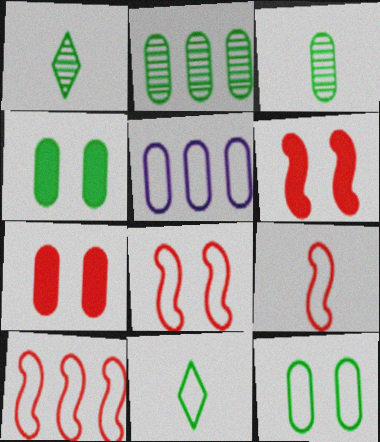[[1, 5, 6], 
[3, 5, 7], 
[5, 8, 11], 
[8, 9, 10]]